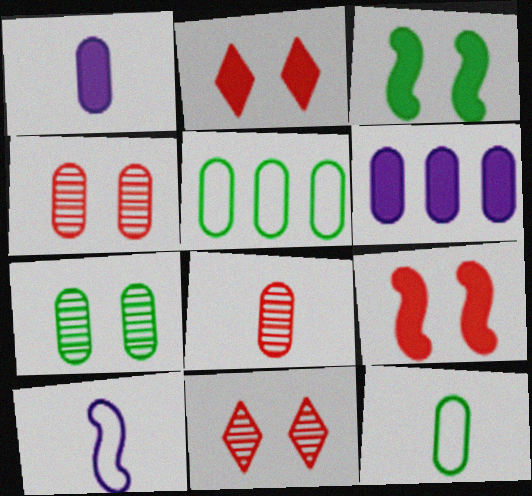[[1, 4, 5], 
[1, 8, 12], 
[4, 6, 12]]